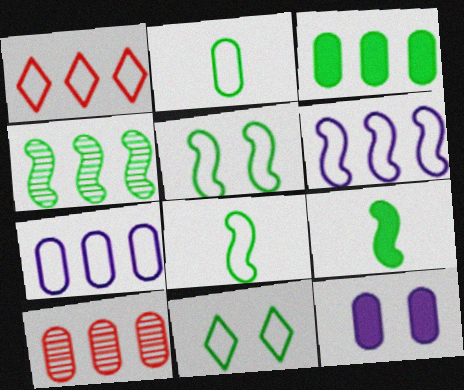[[2, 10, 12], 
[3, 7, 10], 
[4, 5, 9]]